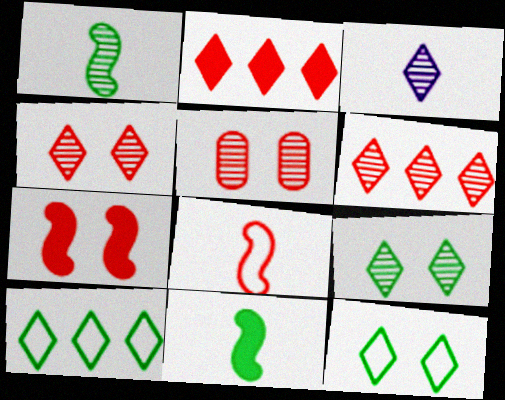[[2, 3, 12], 
[2, 5, 8], 
[3, 6, 9]]